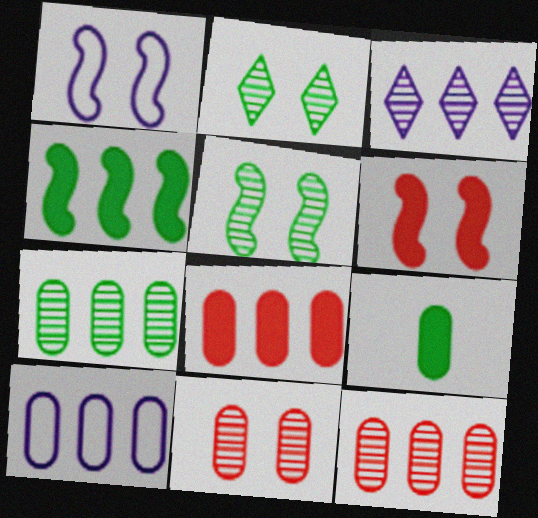[[1, 5, 6], 
[7, 8, 10], 
[9, 10, 11]]